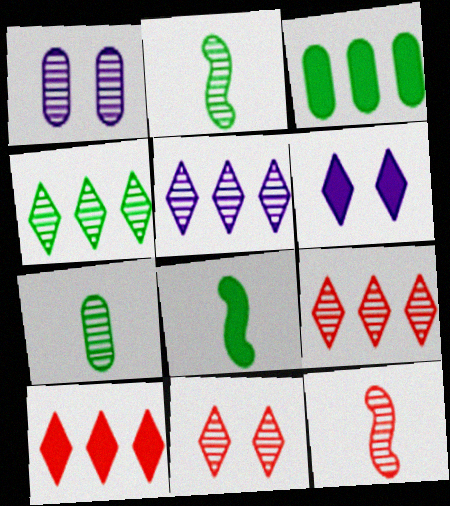[[1, 2, 9], 
[1, 4, 12], 
[4, 5, 9]]